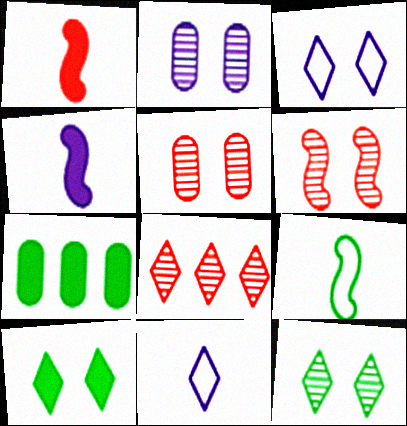[[2, 6, 12], 
[6, 7, 11], 
[7, 9, 12], 
[8, 10, 11]]